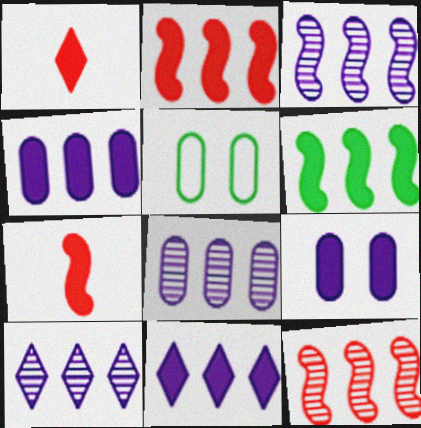[[1, 3, 5], 
[1, 6, 9], 
[3, 8, 10], 
[5, 7, 10]]